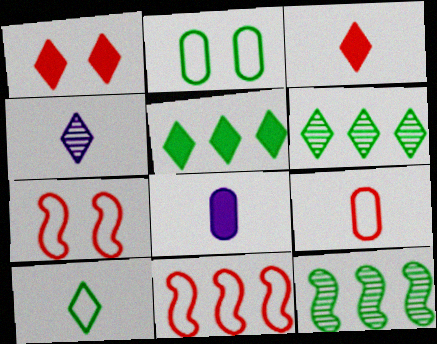[[3, 4, 10], 
[6, 7, 8]]